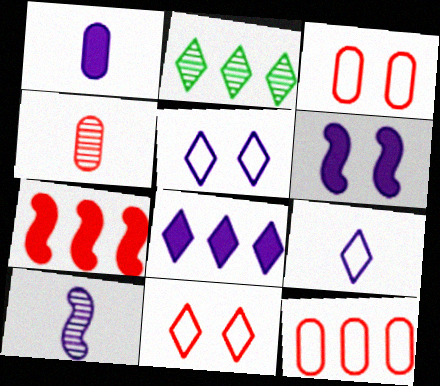[[1, 6, 8], 
[1, 9, 10], 
[4, 7, 11]]